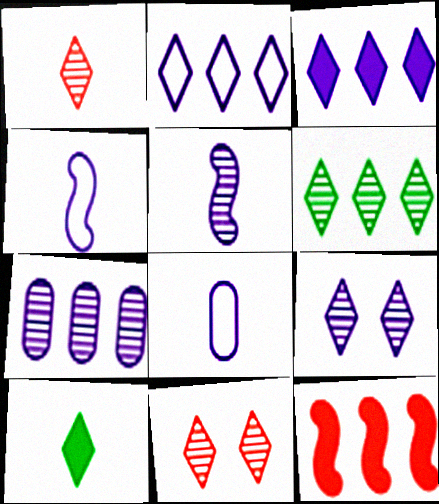[[1, 6, 9], 
[2, 10, 11], 
[5, 7, 9]]